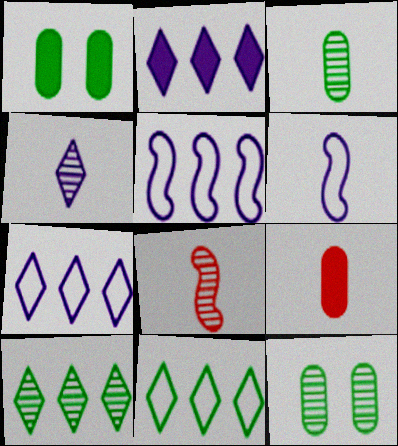[[1, 7, 8], 
[3, 4, 8]]